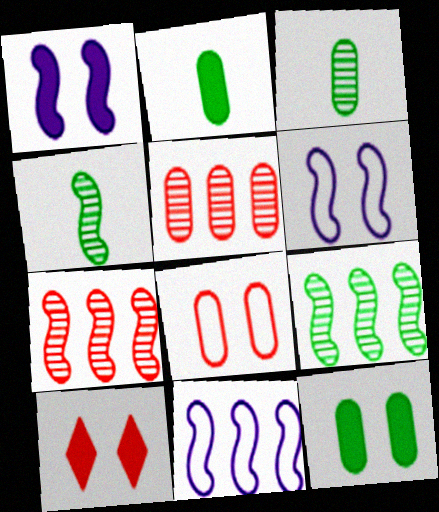[[1, 10, 12], 
[3, 10, 11]]